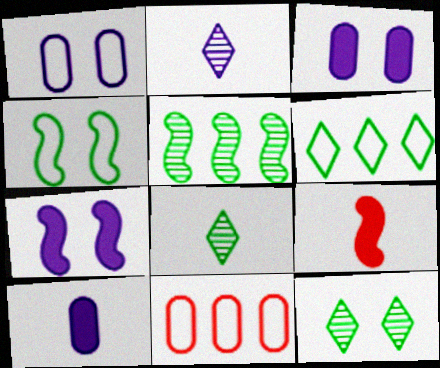[[7, 8, 11]]